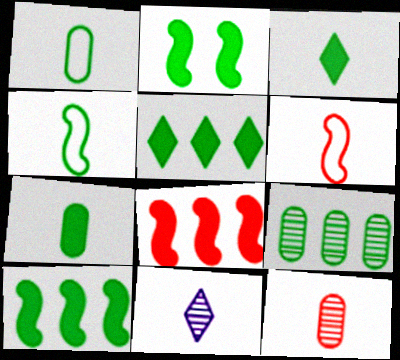[[2, 5, 7], 
[6, 7, 11]]